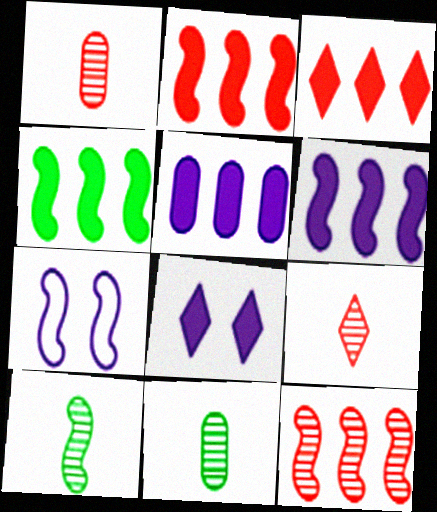[[2, 4, 6], 
[2, 7, 10], 
[3, 4, 5], 
[3, 7, 11]]